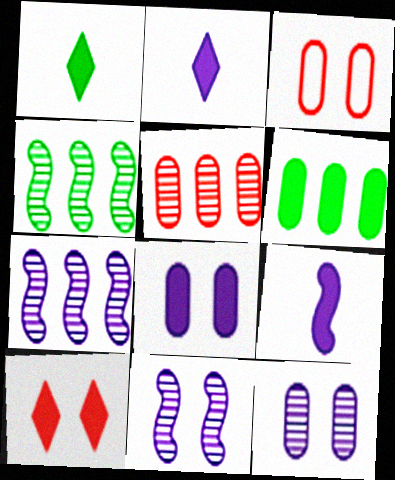[[1, 3, 7], 
[2, 3, 4], 
[6, 9, 10]]